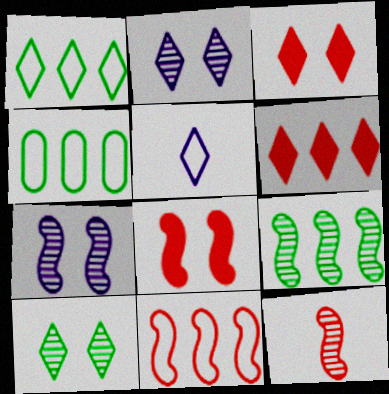[[5, 6, 10], 
[7, 9, 12], 
[8, 11, 12]]